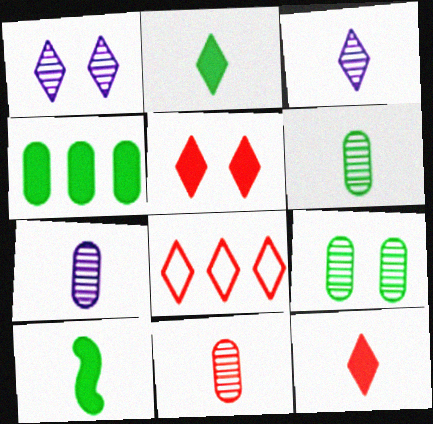[[1, 2, 8], 
[6, 7, 11]]